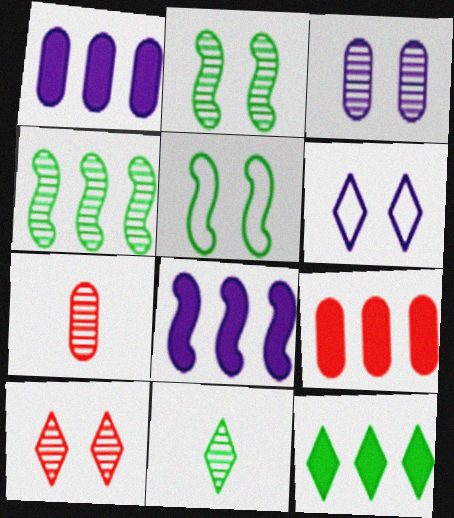[[2, 3, 10], 
[8, 9, 12]]